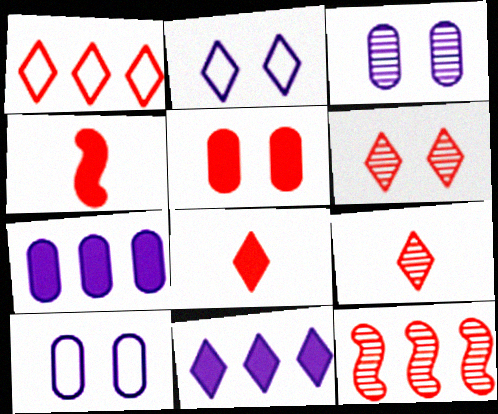[[1, 6, 8]]